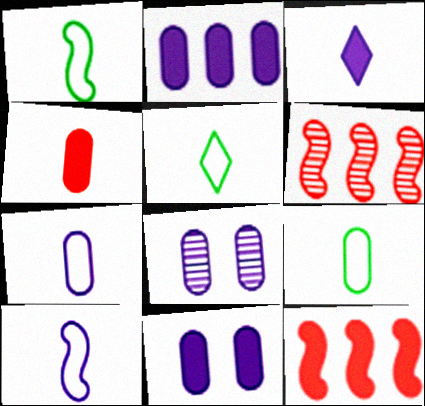[[1, 5, 9], 
[2, 7, 8], 
[5, 6, 11], 
[5, 8, 12]]